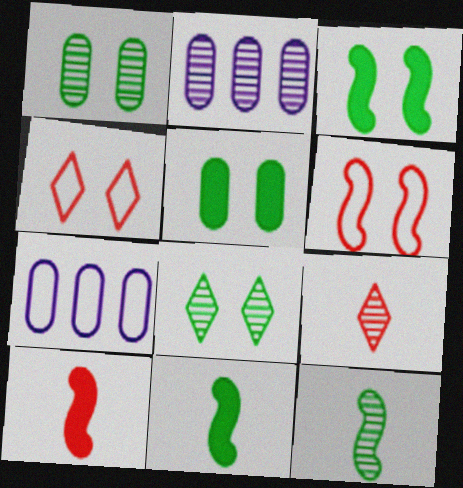[[2, 4, 11], 
[3, 7, 9], 
[7, 8, 10]]